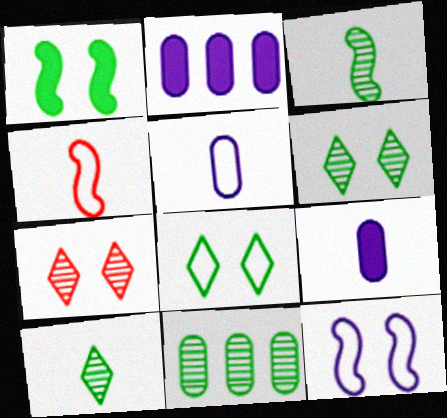[[2, 4, 6], 
[3, 6, 11], 
[4, 9, 10]]